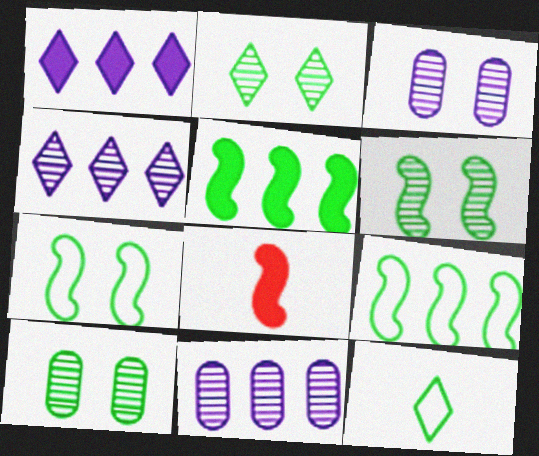[[2, 6, 10], 
[5, 10, 12]]